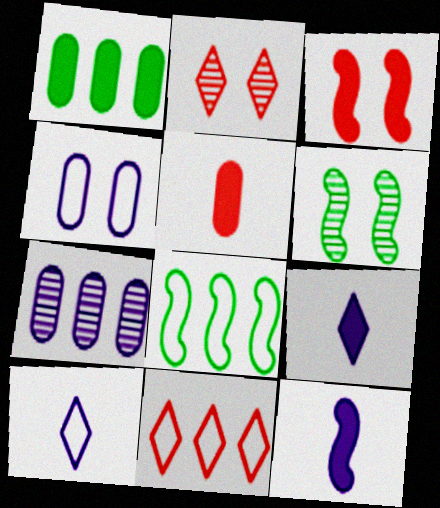[[1, 3, 9]]